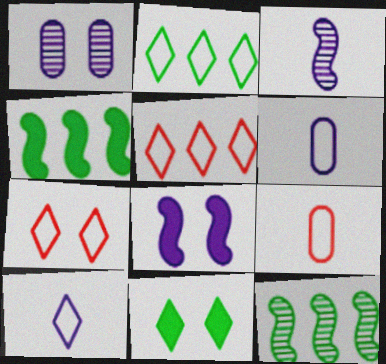[[2, 7, 10]]